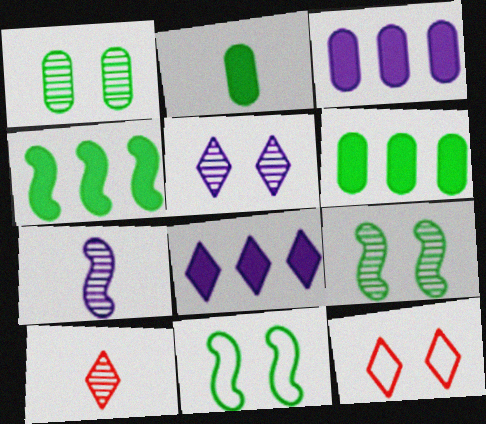[[3, 10, 11], 
[6, 7, 12]]